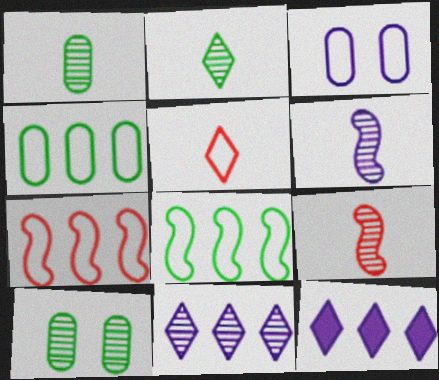[[3, 5, 8], 
[3, 6, 12], 
[9, 10, 11]]